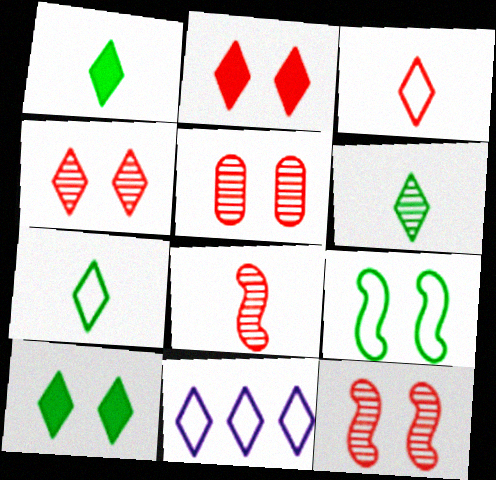[[1, 4, 11], 
[1, 6, 7], 
[2, 6, 11], 
[4, 5, 12]]